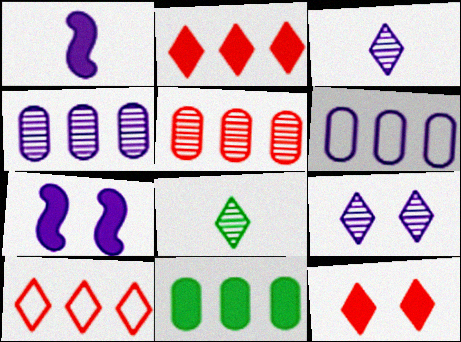[[1, 6, 9], 
[1, 11, 12], 
[3, 6, 7], 
[5, 6, 11]]